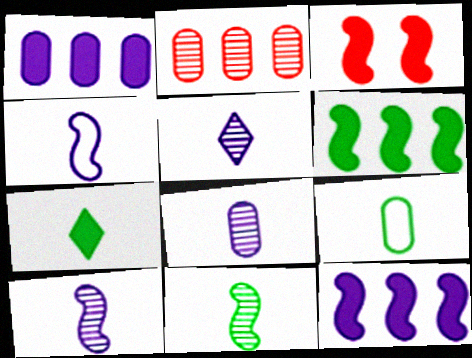[[1, 3, 7], 
[5, 8, 10], 
[7, 9, 11]]